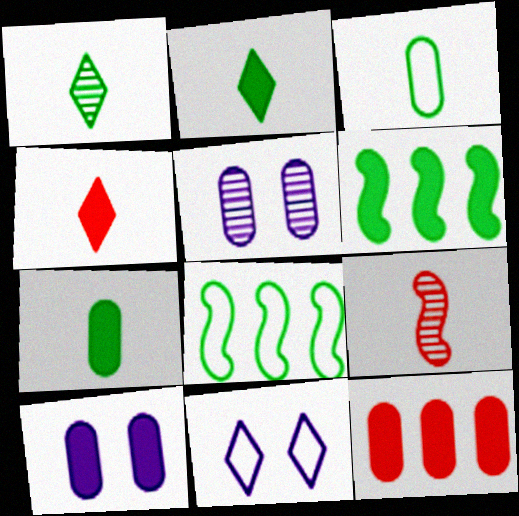[[3, 5, 12], 
[4, 5, 8], 
[4, 6, 10], 
[7, 10, 12]]